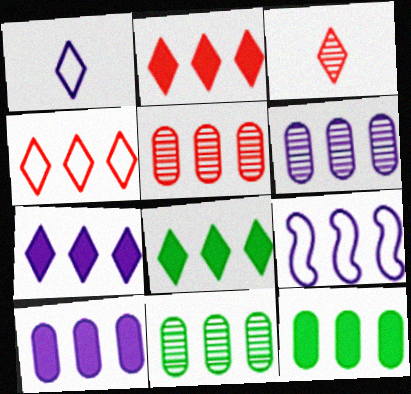[[2, 7, 8], 
[2, 9, 11], 
[5, 6, 11], 
[5, 8, 9], 
[6, 7, 9]]